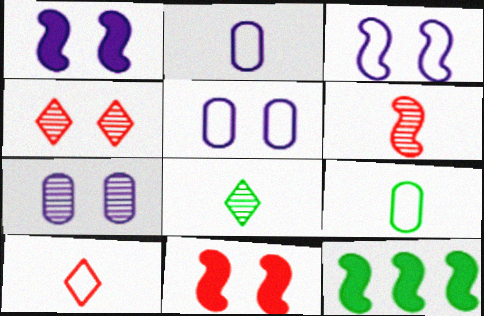[[2, 4, 12], 
[3, 6, 12], 
[7, 10, 12]]